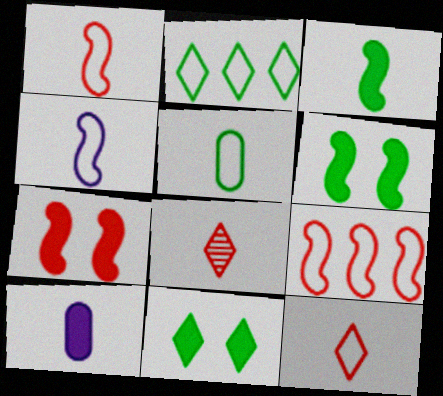[[4, 5, 12]]